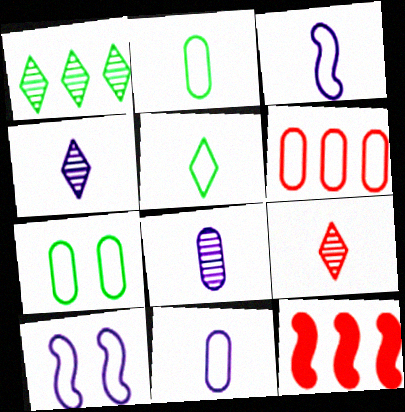[[4, 7, 12], 
[5, 6, 10], 
[6, 7, 11]]